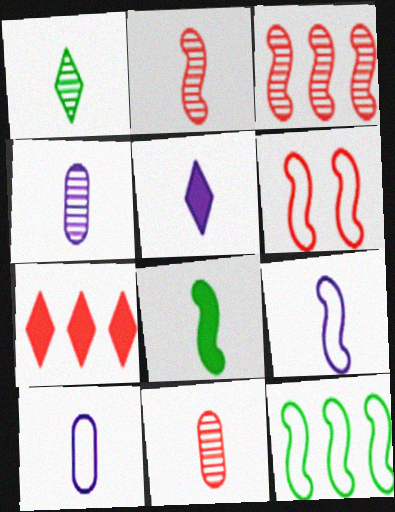[[1, 2, 4], 
[2, 8, 9], 
[4, 5, 9], 
[6, 7, 11], 
[6, 9, 12]]